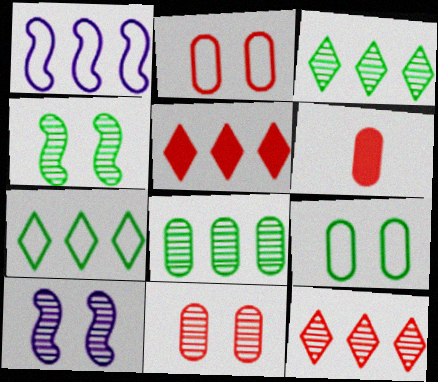[[1, 5, 8], 
[6, 7, 10]]